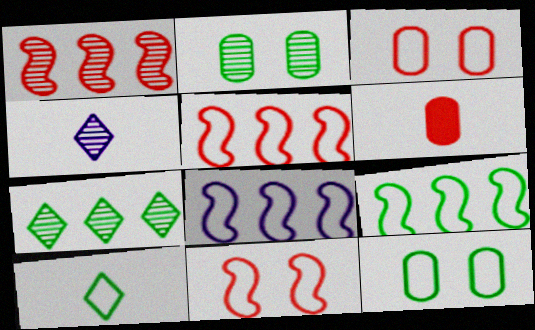[[1, 2, 4], 
[3, 8, 10], 
[5, 8, 9], 
[9, 10, 12]]